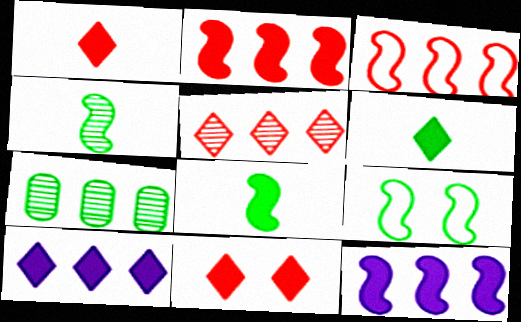[[3, 7, 10], 
[6, 7, 9], 
[6, 10, 11]]